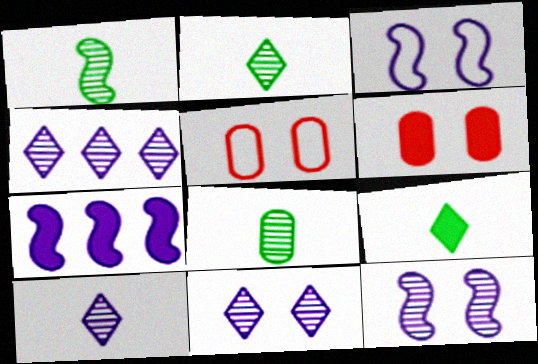[[1, 2, 8], 
[2, 5, 7], 
[4, 10, 11], 
[6, 7, 9]]